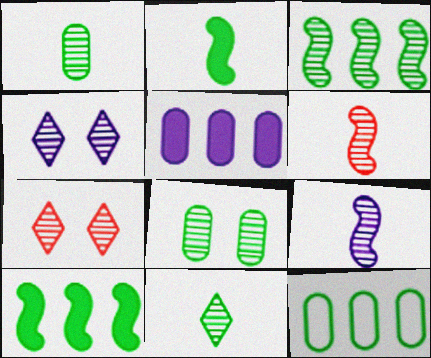[[3, 8, 11]]